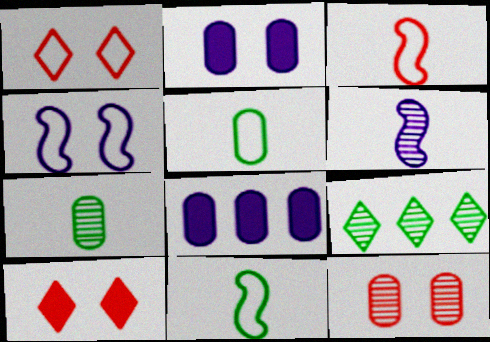[[2, 3, 9], 
[5, 8, 12], 
[6, 9, 12]]